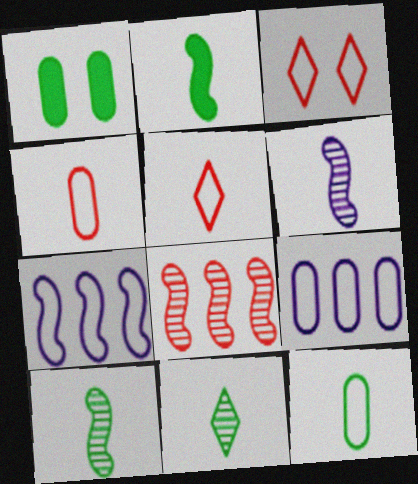[[2, 11, 12], 
[3, 7, 12]]